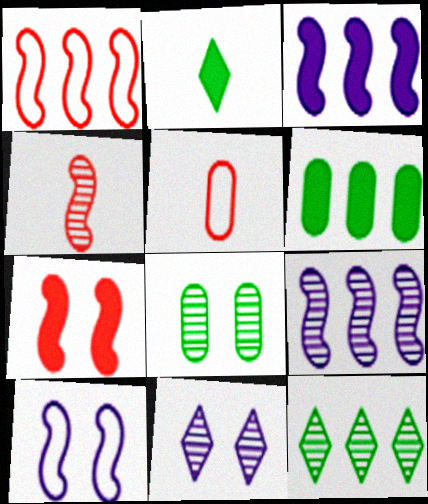[[1, 4, 7]]